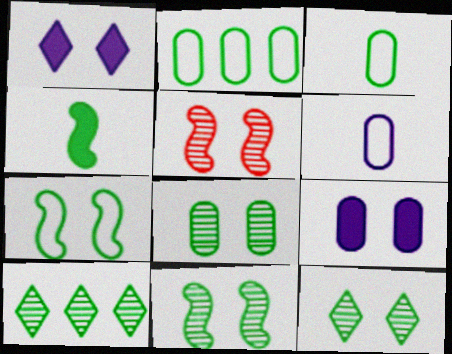[[2, 4, 12], 
[8, 11, 12]]